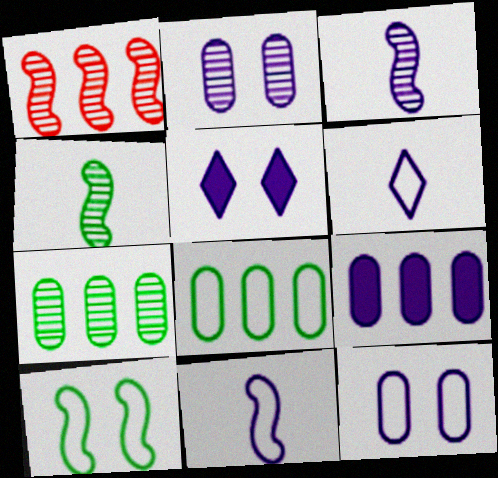[]